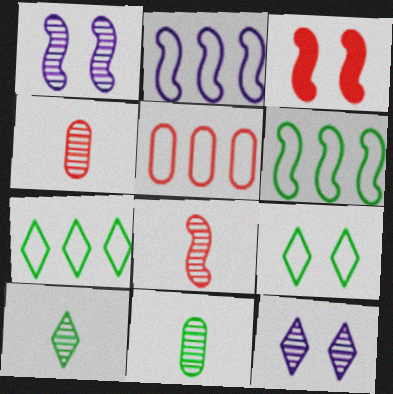[[2, 5, 7]]